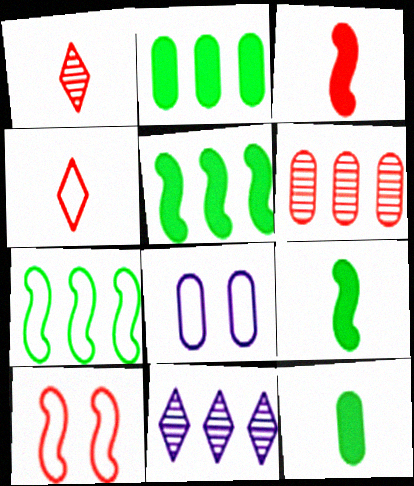[[1, 5, 8], 
[4, 7, 8], 
[6, 8, 12], 
[10, 11, 12]]